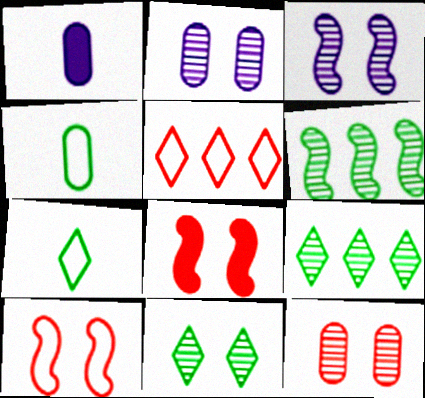[[1, 9, 10], 
[3, 11, 12]]